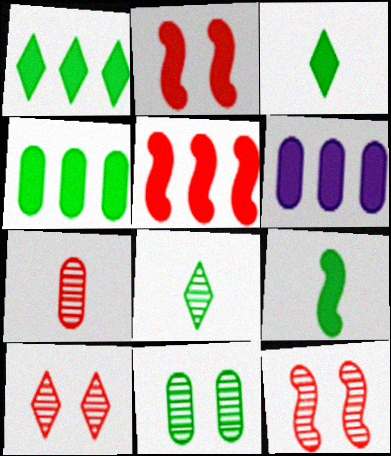[[1, 5, 6], 
[2, 3, 6]]